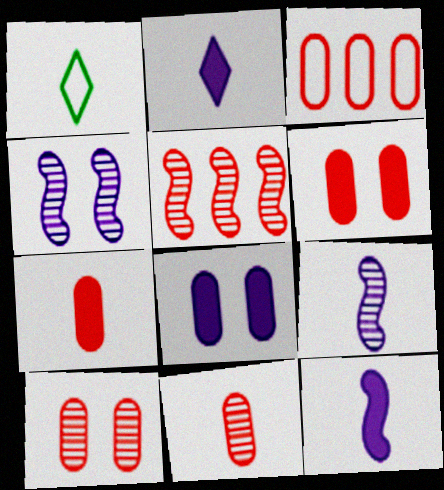[[1, 5, 8], 
[1, 7, 9], 
[1, 11, 12], 
[3, 6, 11], 
[3, 7, 10]]